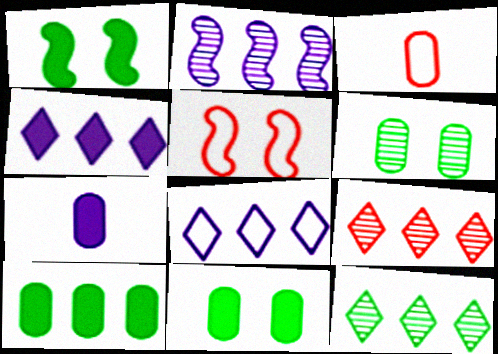[[5, 7, 12]]